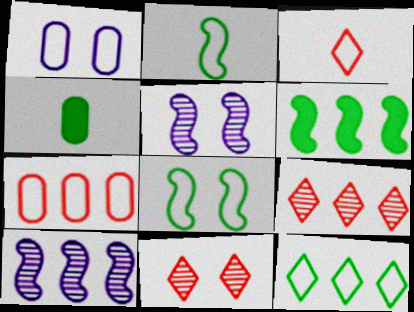[]